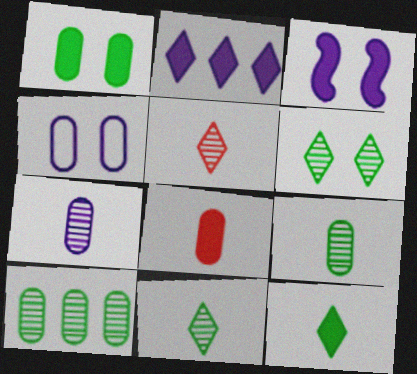[[4, 8, 10]]